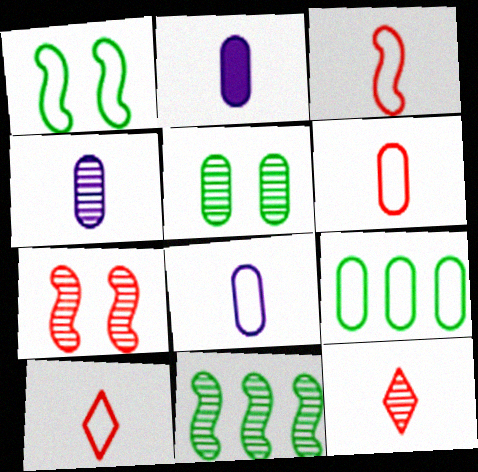[[2, 4, 8], 
[3, 6, 10]]